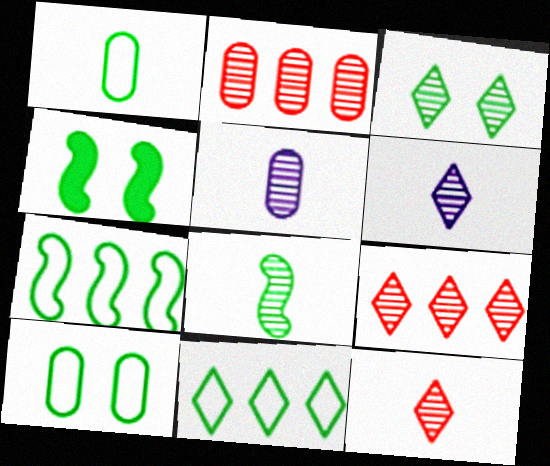[[3, 4, 10], 
[3, 6, 9], 
[4, 7, 8], 
[5, 8, 12]]